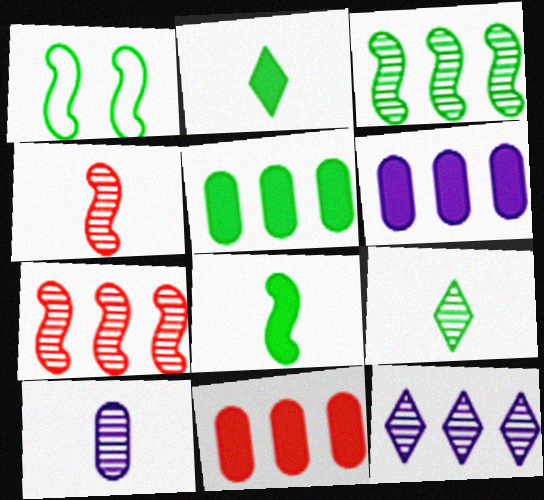[[1, 3, 8], 
[1, 5, 9], 
[4, 9, 10], 
[5, 6, 11]]